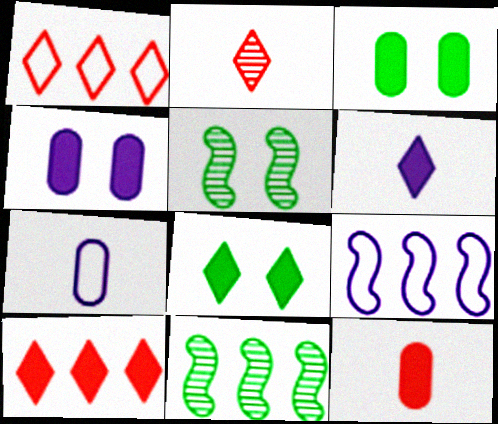[[2, 3, 9], 
[5, 7, 10], 
[6, 8, 10]]